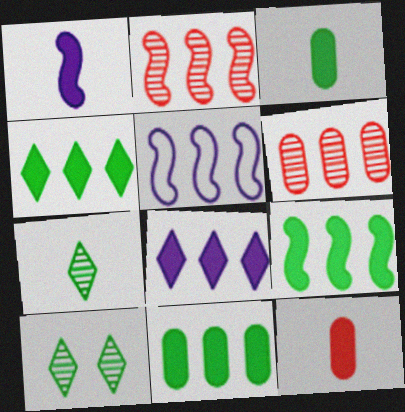[[2, 5, 9], 
[4, 5, 6], 
[4, 9, 11], 
[5, 10, 12]]